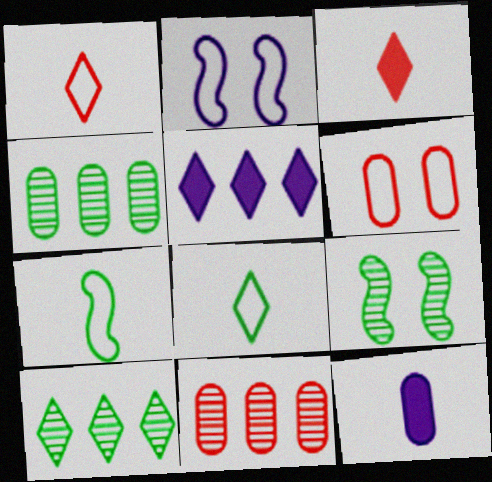[[2, 3, 4], 
[4, 6, 12]]